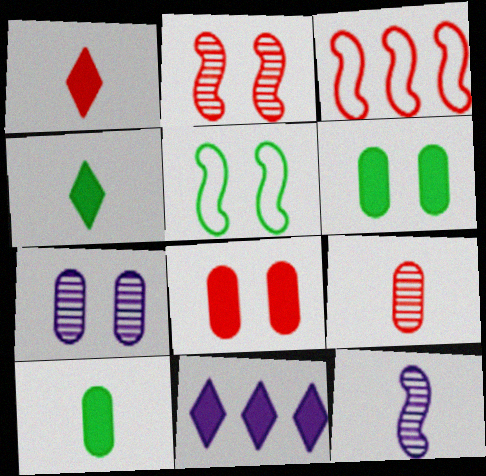[[3, 4, 7], 
[5, 9, 11]]